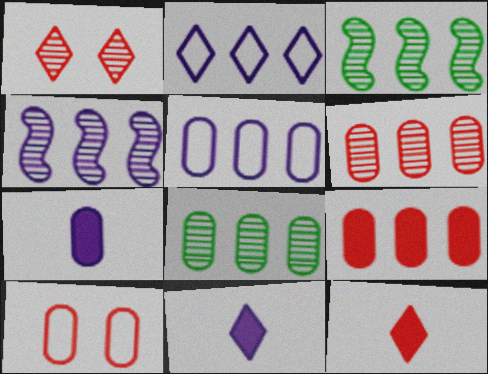[[2, 3, 9], 
[3, 10, 11], 
[5, 8, 9], 
[7, 8, 10]]